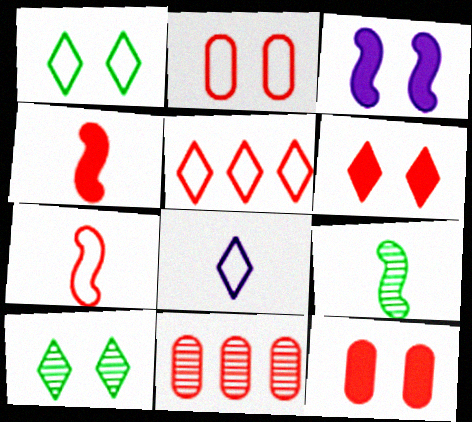[[1, 5, 8], 
[2, 3, 10], 
[2, 5, 7], 
[6, 7, 11]]